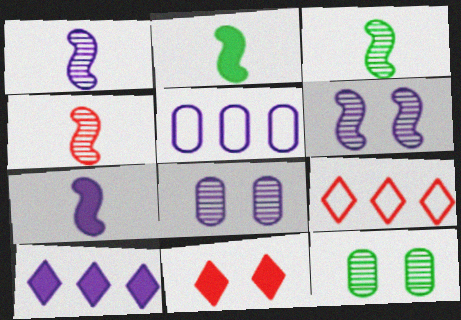[[1, 3, 4], 
[2, 8, 9], 
[3, 5, 11], 
[7, 9, 12]]